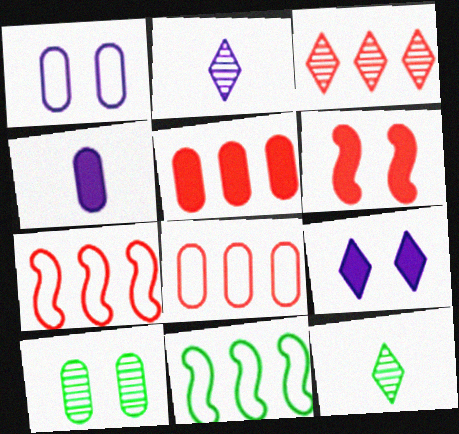[[3, 5, 7], 
[4, 8, 10]]